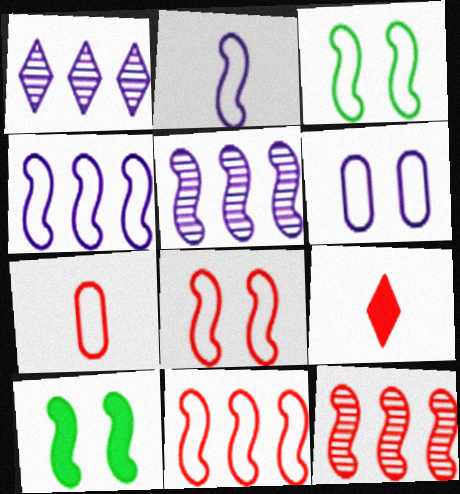[[1, 7, 10], 
[2, 3, 11], 
[2, 10, 12]]